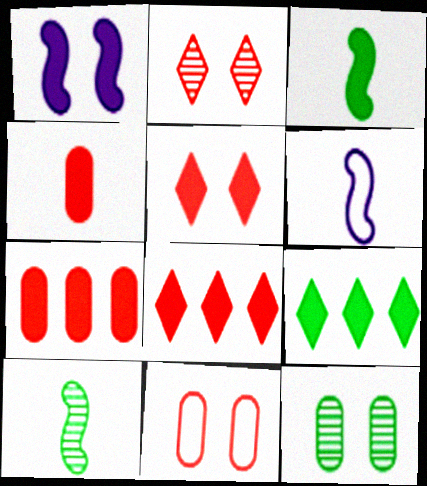[[1, 4, 9], 
[6, 8, 12]]